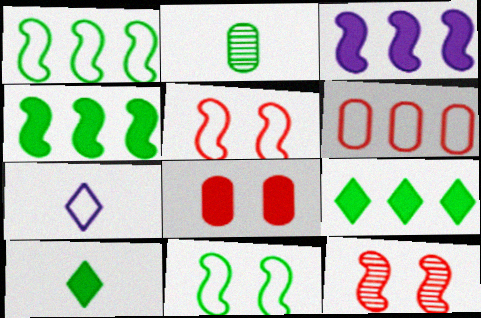[[2, 9, 11], 
[3, 8, 10], 
[6, 7, 11]]